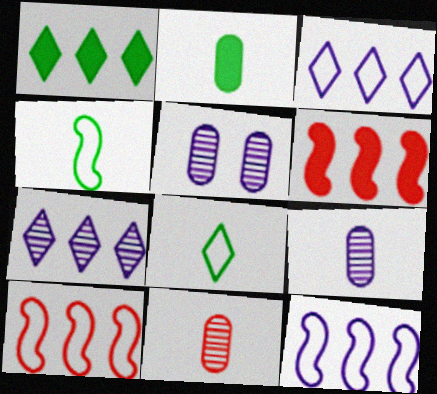[[5, 6, 8]]